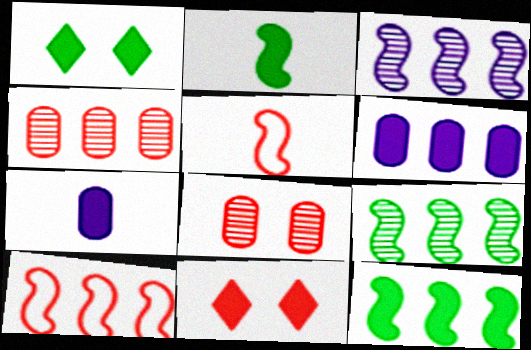[[2, 6, 11], 
[3, 10, 12], 
[4, 5, 11], 
[7, 11, 12]]